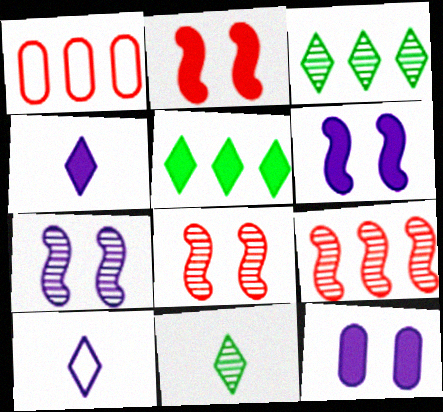[[1, 6, 11]]